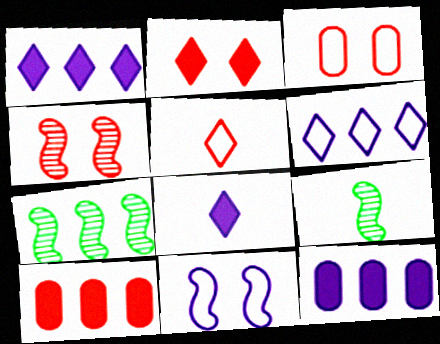[[1, 3, 9], 
[2, 3, 4], 
[3, 7, 8], 
[4, 5, 10], 
[6, 7, 10]]